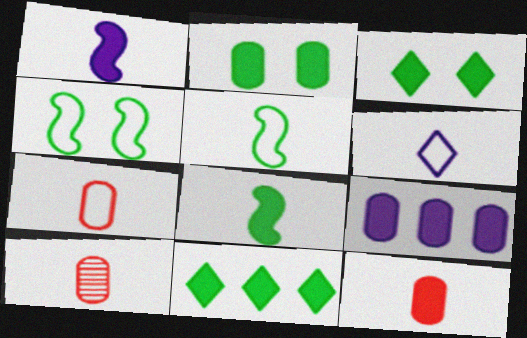[[2, 8, 11], 
[2, 9, 12], 
[5, 6, 7], 
[6, 8, 10], 
[7, 10, 12]]